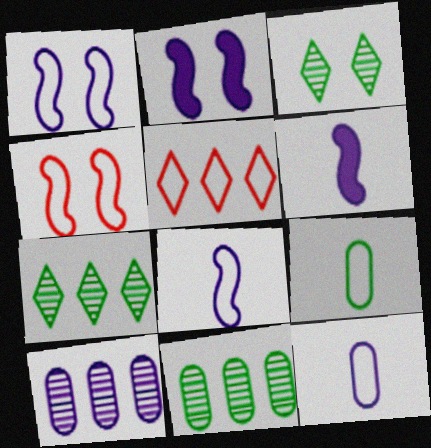[[1, 5, 9]]